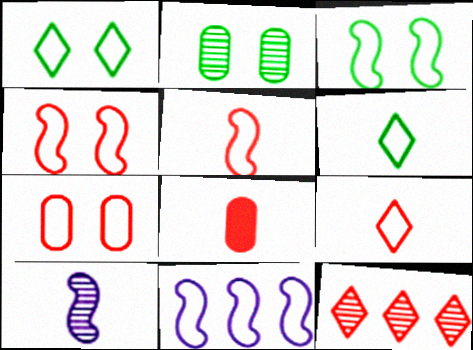[[2, 10, 12], 
[3, 5, 11], 
[4, 8, 12], 
[6, 7, 11], 
[6, 8, 10]]